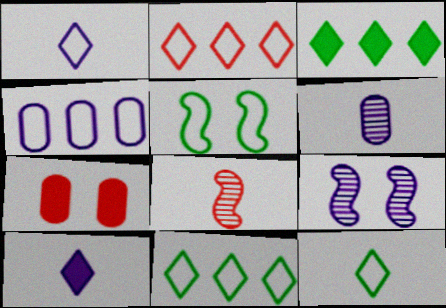[[2, 7, 8], 
[4, 9, 10]]